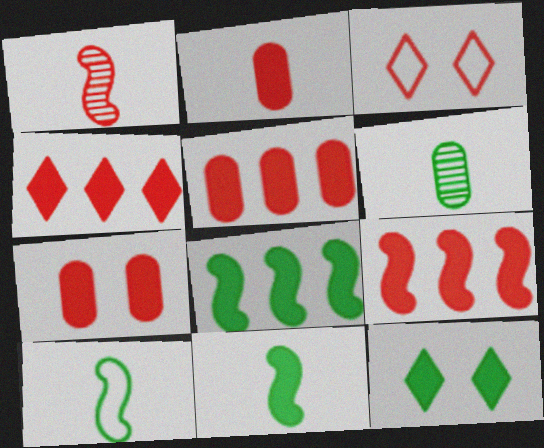[[1, 3, 5], 
[2, 5, 7], 
[4, 5, 9]]